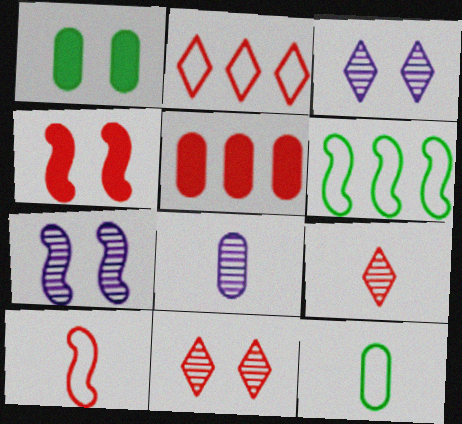[[5, 10, 11]]